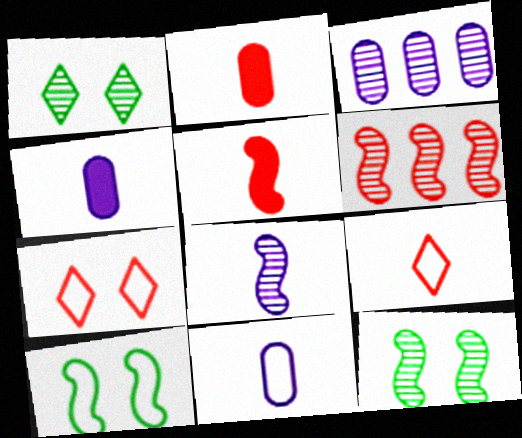[[2, 6, 7], 
[6, 8, 12]]